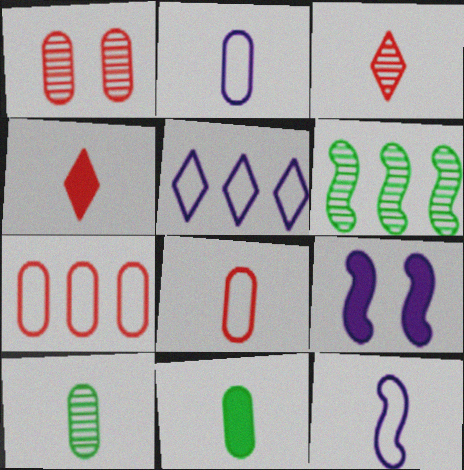[[3, 11, 12], 
[4, 10, 12]]